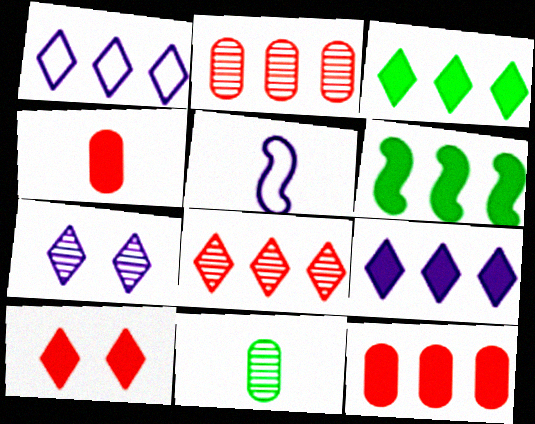[[1, 2, 6], 
[1, 3, 8], 
[6, 9, 12]]